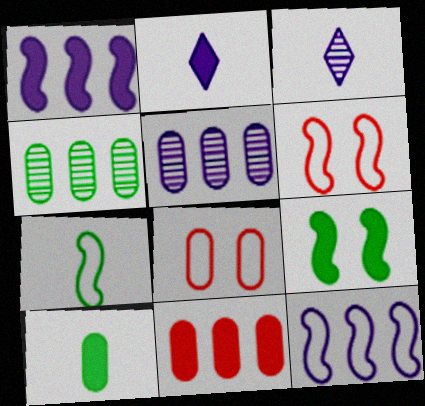[[2, 4, 6], 
[2, 9, 11], 
[5, 8, 10], 
[6, 7, 12]]